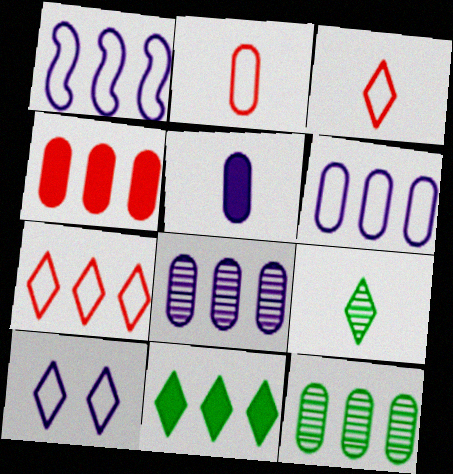[[4, 6, 12]]